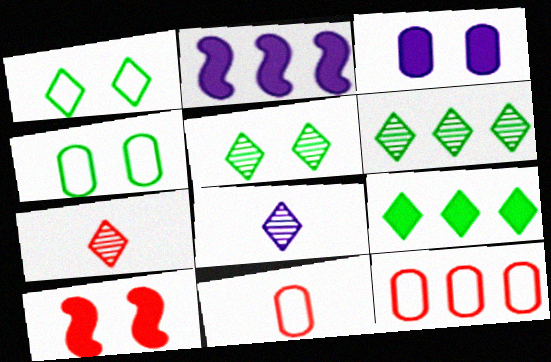[[2, 4, 7], 
[2, 5, 11], 
[2, 6, 12], 
[7, 10, 12]]